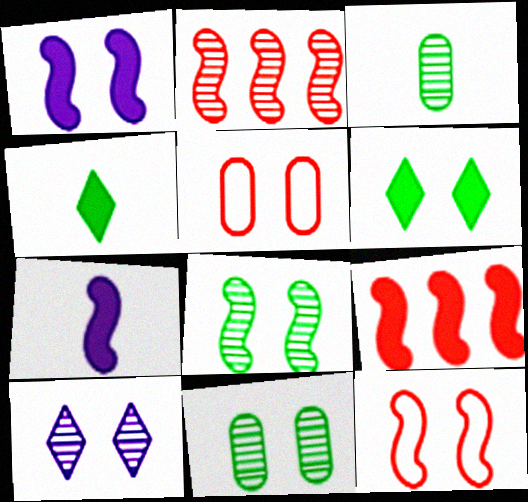[[1, 8, 12], 
[2, 3, 10]]